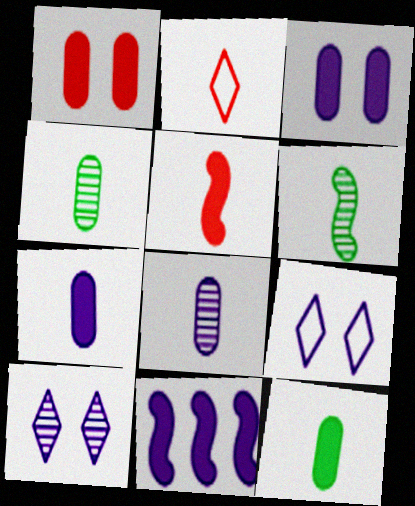[[2, 6, 7], 
[8, 9, 11]]